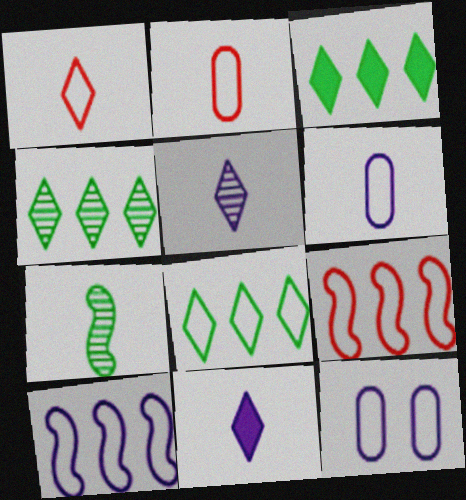[[2, 7, 11], 
[3, 4, 8]]